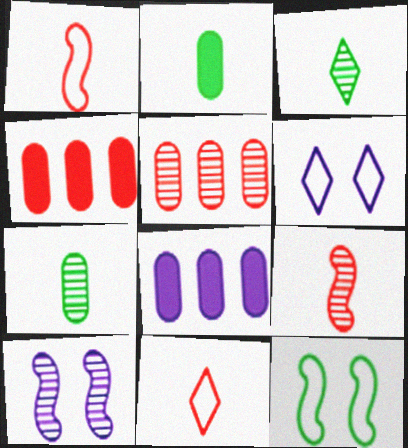[[3, 5, 10]]